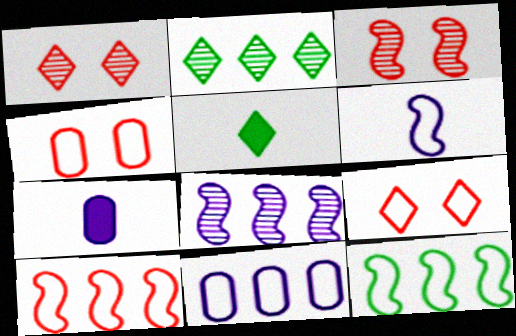[[1, 7, 12], 
[3, 5, 11], 
[4, 5, 8]]